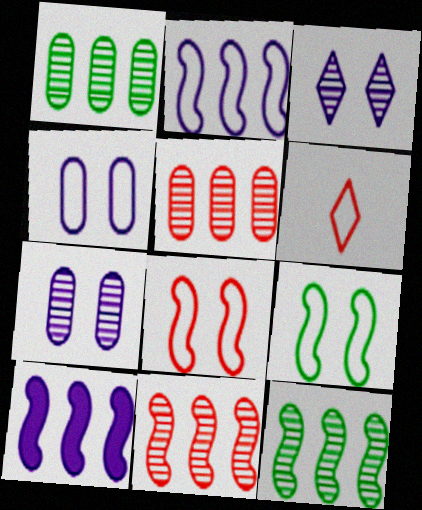[]